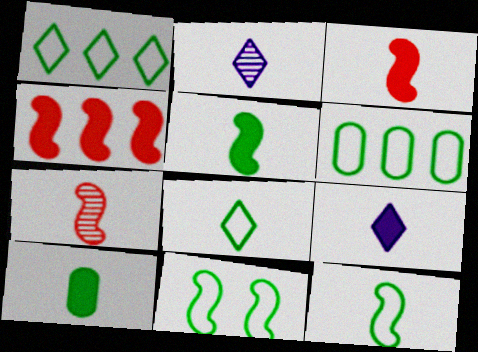[[3, 9, 10], 
[6, 8, 11]]